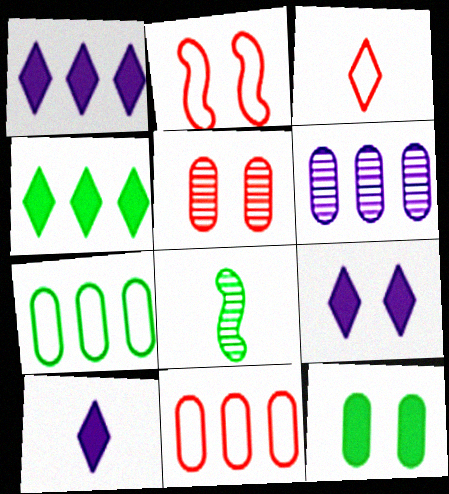[[1, 9, 10], 
[2, 3, 11], 
[8, 9, 11]]